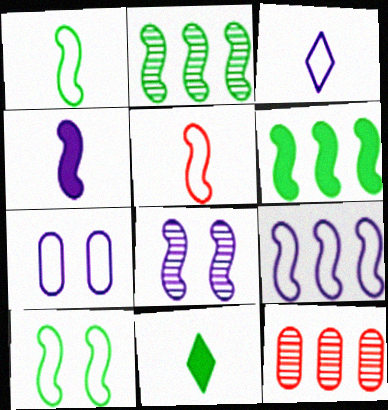[[3, 7, 9], 
[4, 8, 9], 
[5, 6, 8], 
[5, 9, 10]]